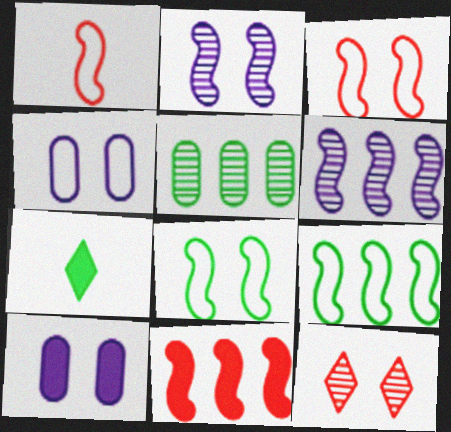[[5, 7, 8], 
[6, 9, 11], 
[7, 10, 11], 
[8, 10, 12]]